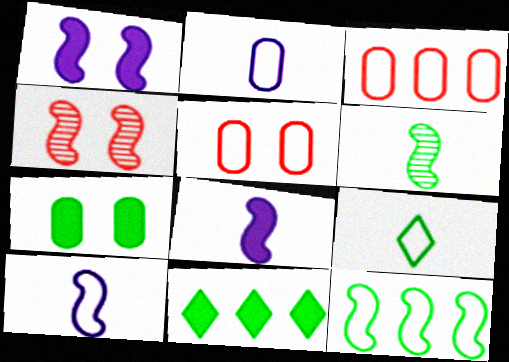[[2, 4, 11], 
[4, 8, 12]]